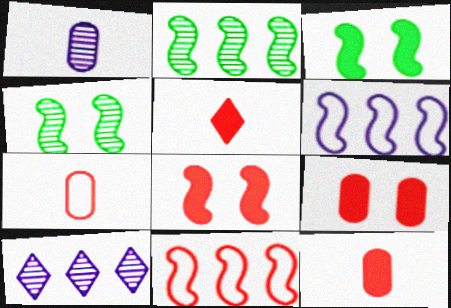[[3, 7, 10]]